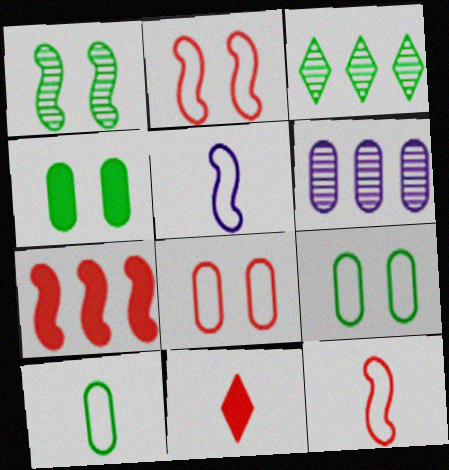[[1, 5, 7]]